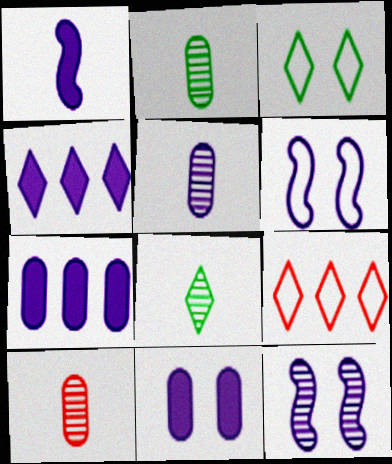[[1, 4, 11], 
[2, 5, 10], 
[4, 5, 6]]